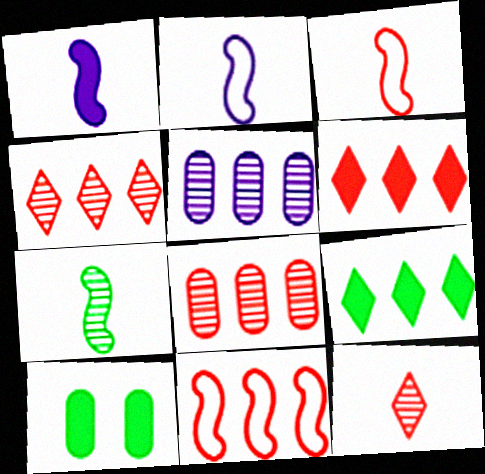[[1, 3, 7], 
[1, 6, 10], 
[2, 4, 10], 
[5, 9, 11], 
[6, 8, 11]]